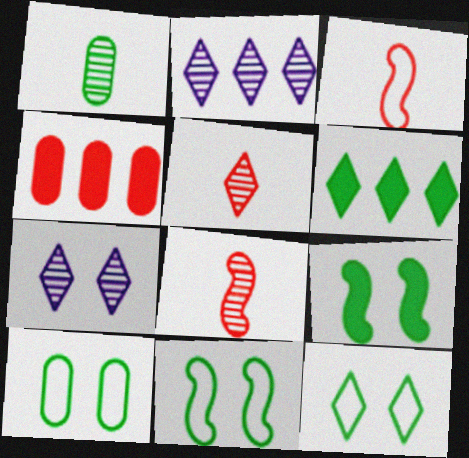[[1, 6, 11], 
[10, 11, 12]]